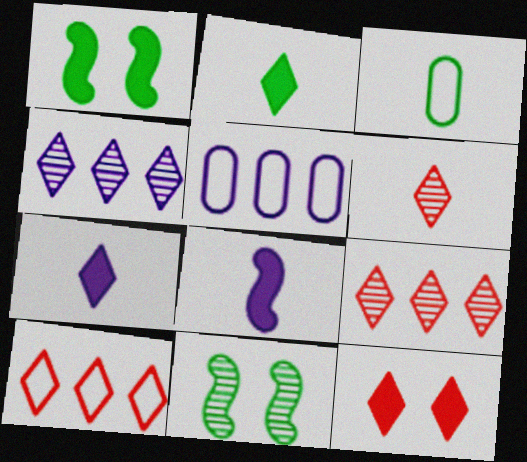[[1, 5, 6], 
[3, 6, 8], 
[6, 10, 12]]